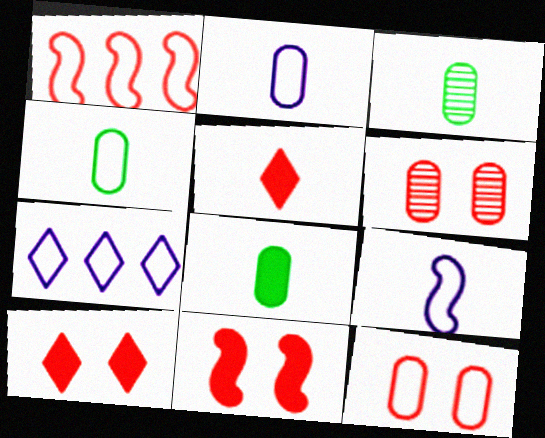[[1, 5, 6], 
[3, 4, 8], 
[3, 5, 9], 
[3, 7, 11]]